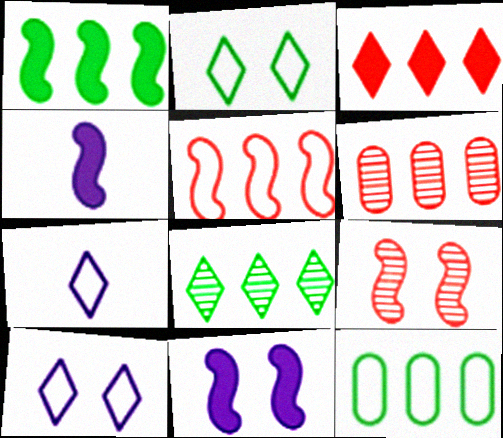[[1, 8, 12], 
[2, 4, 6], 
[3, 5, 6]]